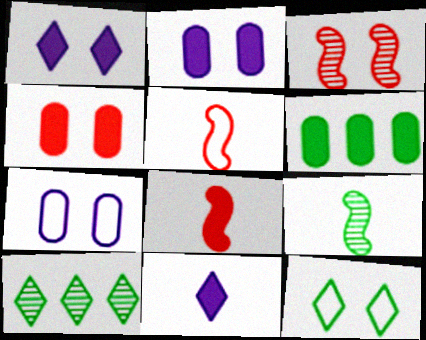[[1, 6, 8], 
[2, 3, 12], 
[2, 5, 10], 
[6, 9, 12], 
[7, 8, 10]]